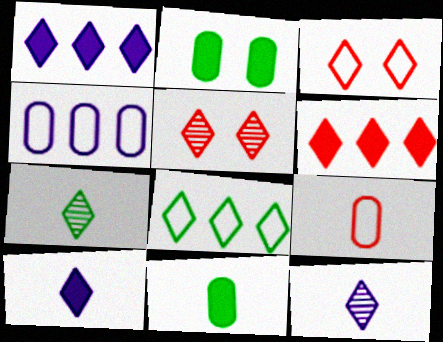[[1, 3, 7], 
[5, 8, 10]]